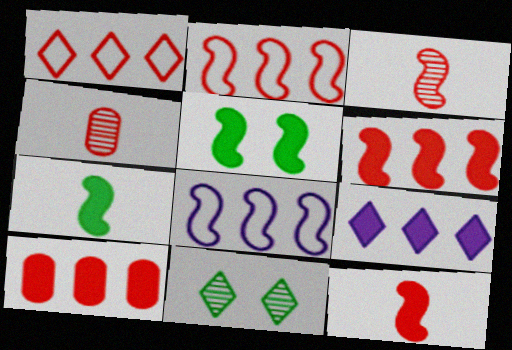[[3, 5, 8]]